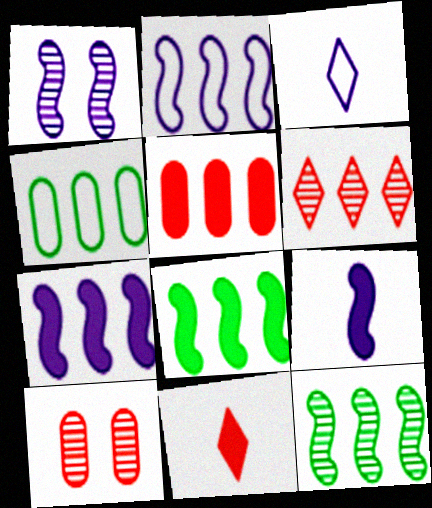[[1, 2, 9], 
[1, 4, 11], 
[3, 8, 10], 
[4, 6, 7]]